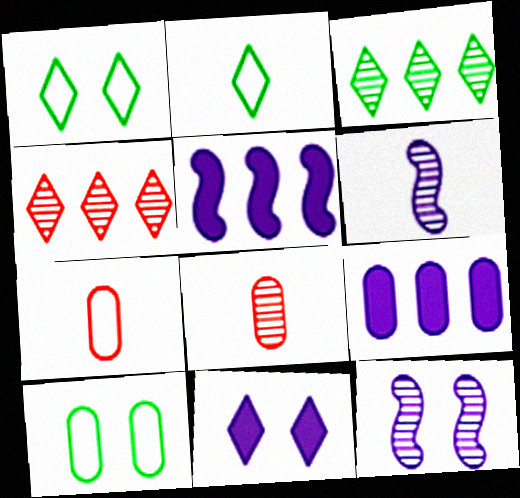[[1, 5, 8], 
[2, 4, 11], 
[3, 8, 12], 
[8, 9, 10]]